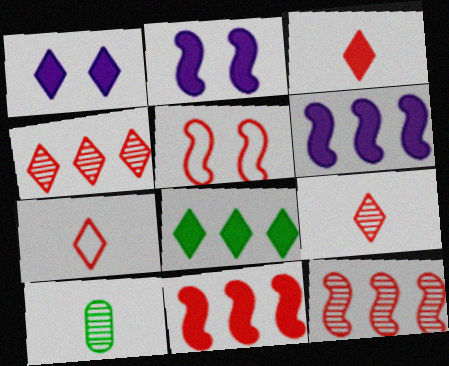[[1, 3, 8], 
[3, 7, 9]]